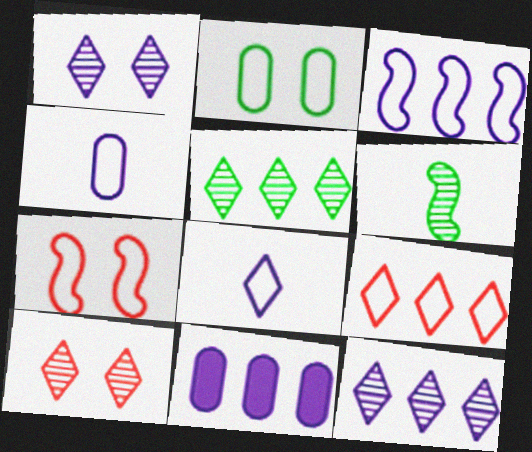[[3, 11, 12]]